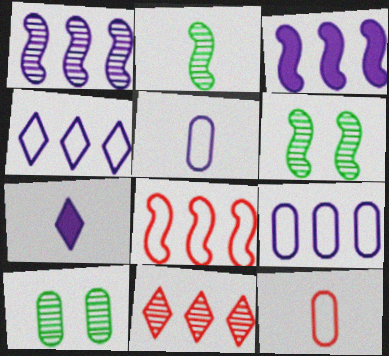[[2, 7, 12], 
[7, 8, 10]]